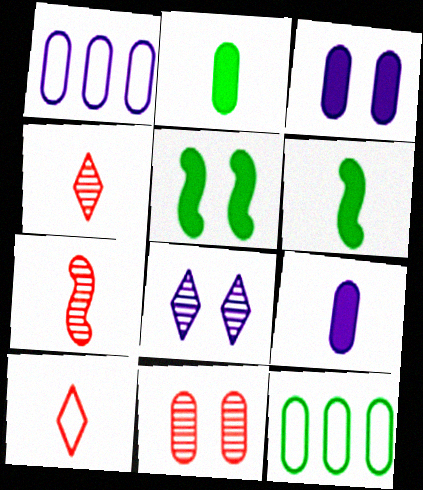[[1, 2, 11], 
[1, 4, 5], 
[9, 11, 12]]